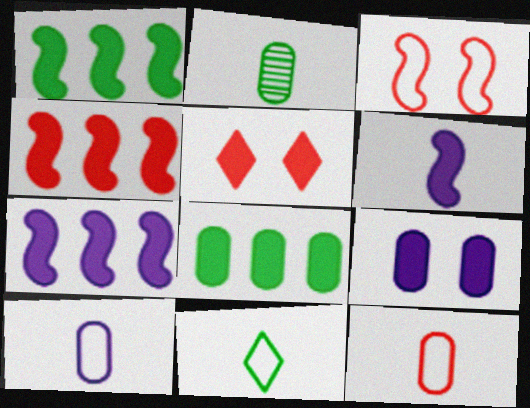[[1, 4, 7], 
[5, 6, 8]]